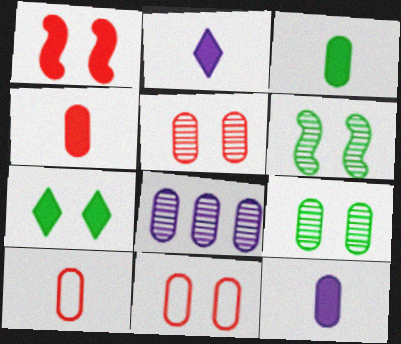[[3, 4, 12], 
[3, 8, 11]]